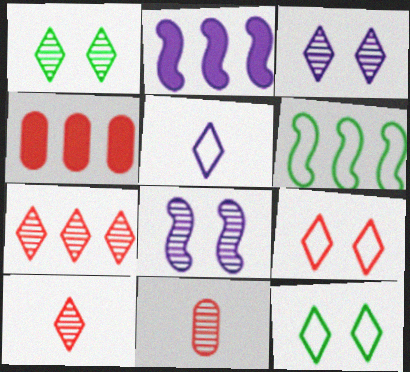[[2, 11, 12]]